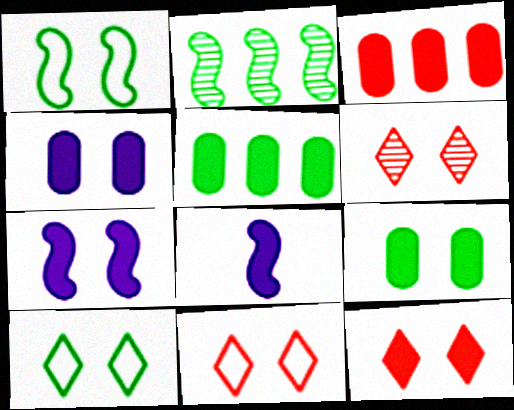[[1, 4, 6], 
[5, 8, 12], 
[6, 11, 12], 
[7, 9, 12]]